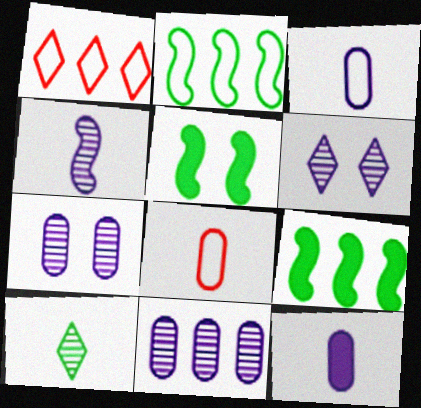[[1, 9, 11], 
[4, 6, 11], 
[6, 8, 9]]